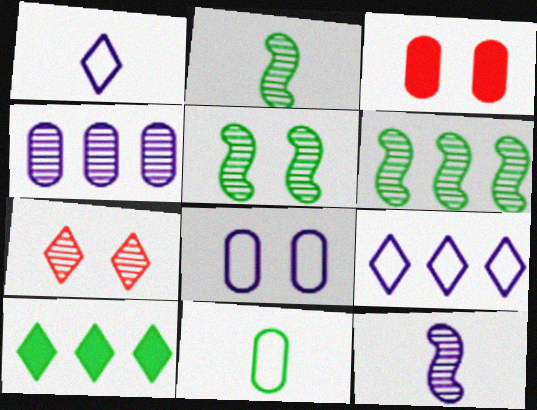[[1, 3, 6], 
[1, 7, 10], 
[2, 3, 9], 
[2, 4, 7], 
[2, 5, 6], 
[3, 4, 11], 
[5, 10, 11]]